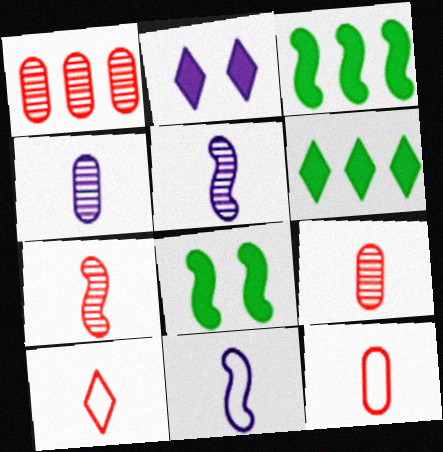[]